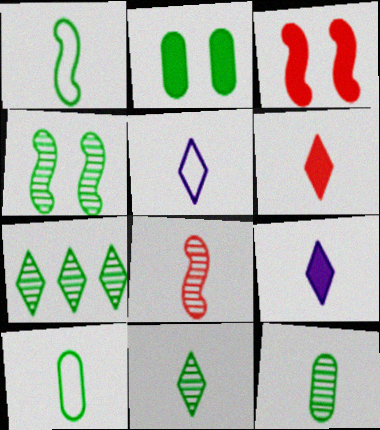[[1, 2, 7], 
[4, 7, 12], 
[5, 6, 11], 
[8, 9, 10]]